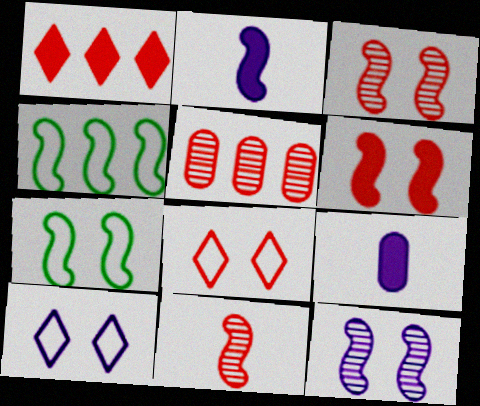[[2, 3, 4], 
[6, 7, 12]]